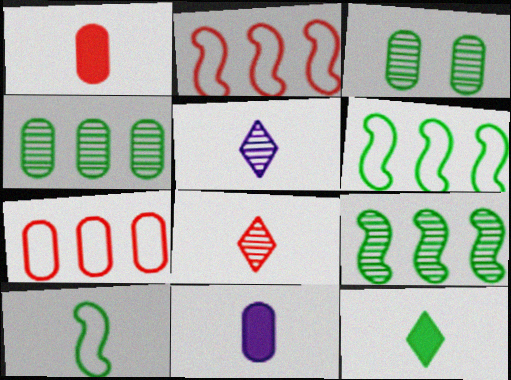[[1, 5, 10], 
[3, 6, 12], 
[3, 7, 11], 
[8, 10, 11]]